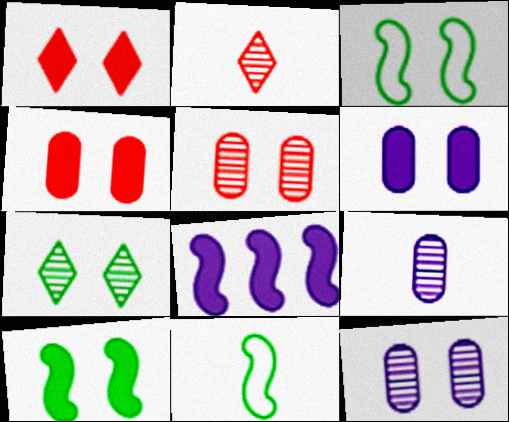[[1, 3, 12], 
[1, 6, 10]]